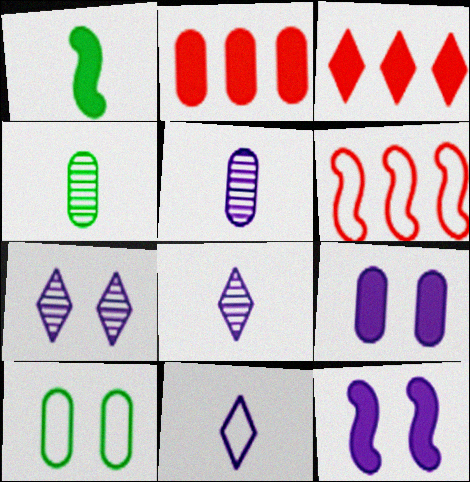[[1, 3, 9], 
[2, 5, 10], 
[6, 10, 11]]